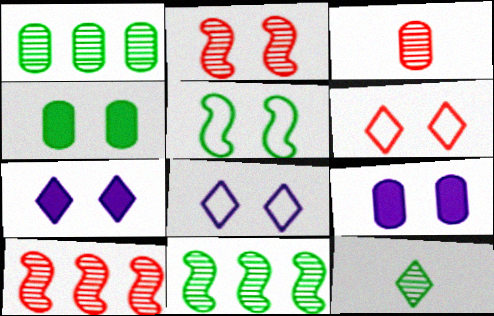[[2, 4, 8]]